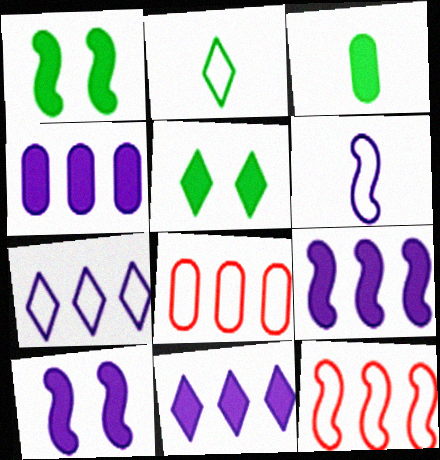[[4, 9, 11]]